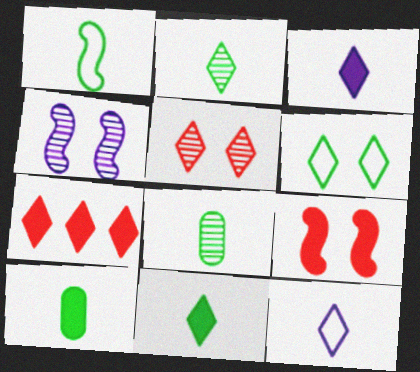[[1, 2, 10], 
[1, 8, 11]]